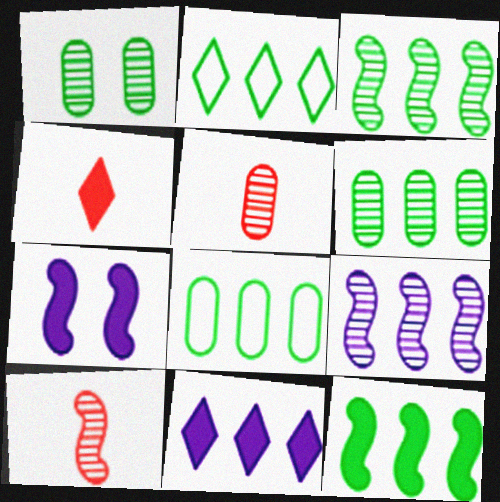[[2, 5, 7], 
[2, 6, 12]]